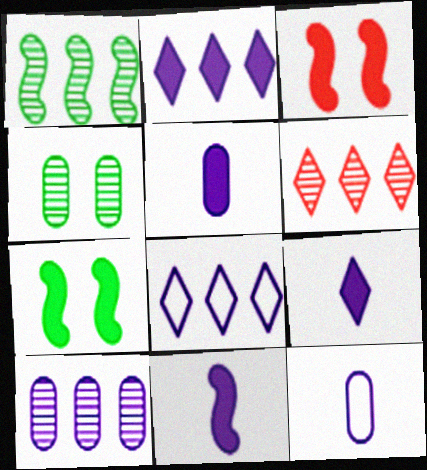[[1, 6, 10], 
[5, 9, 11], 
[6, 7, 12]]